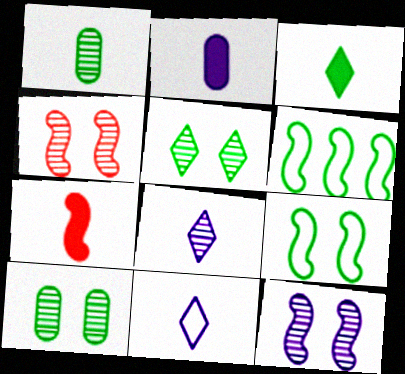[[1, 7, 11], 
[2, 3, 7], 
[3, 6, 10], 
[6, 7, 12]]